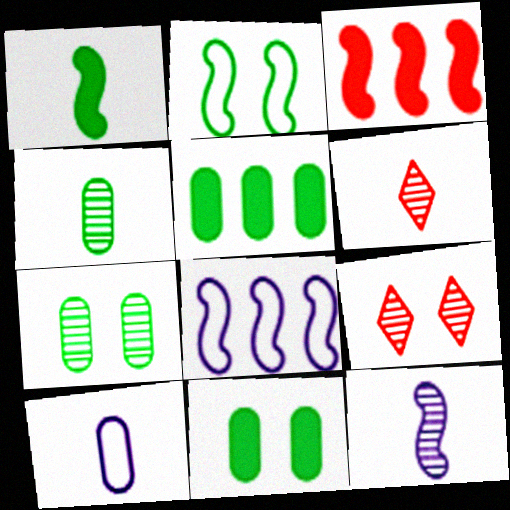[[1, 6, 10], 
[2, 3, 12], 
[4, 6, 12], 
[6, 8, 11]]